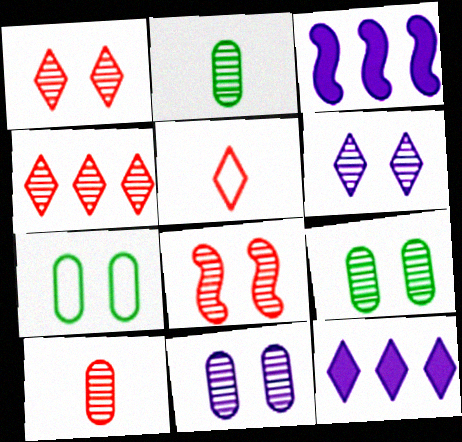[[3, 5, 9], 
[4, 8, 10], 
[6, 8, 9]]